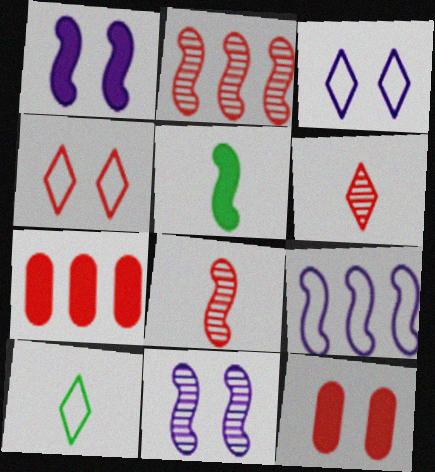[[4, 7, 8], 
[7, 10, 11]]